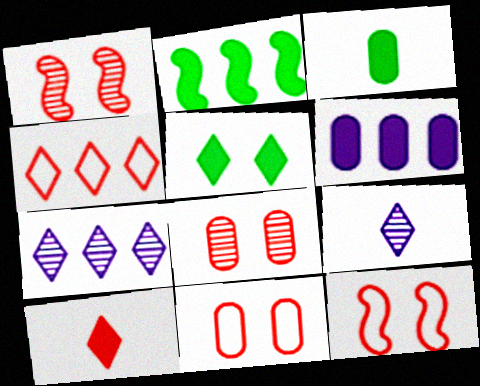[[2, 3, 5], 
[2, 9, 11], 
[3, 7, 12], 
[4, 5, 9]]